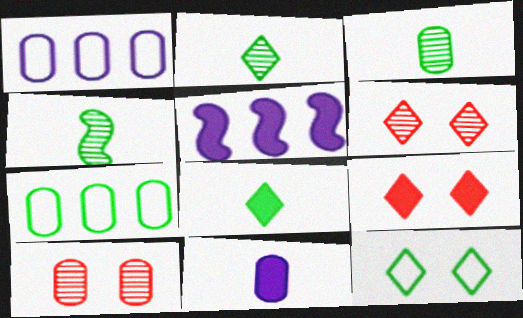[[1, 4, 9], 
[2, 3, 4], 
[7, 10, 11]]